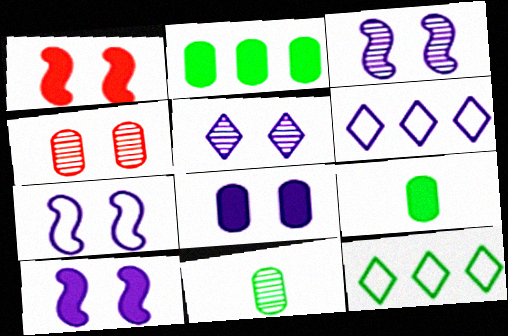[[1, 6, 11], 
[3, 7, 10], 
[5, 7, 8]]